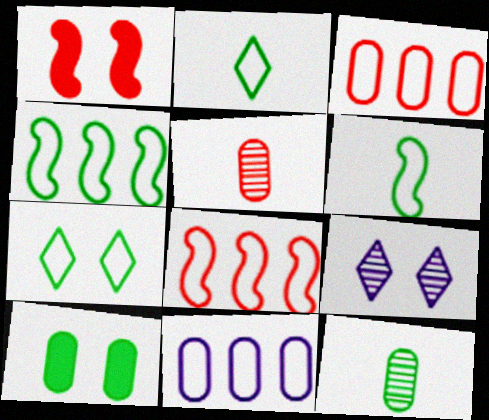[[5, 10, 11]]